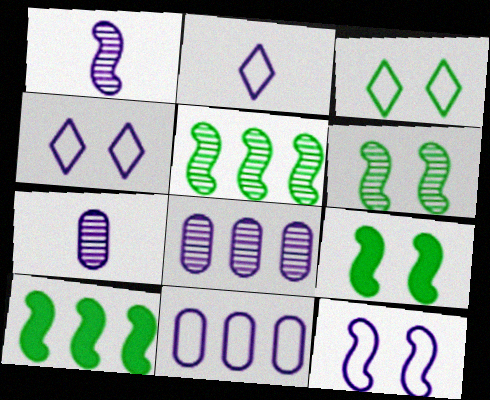[[2, 11, 12]]